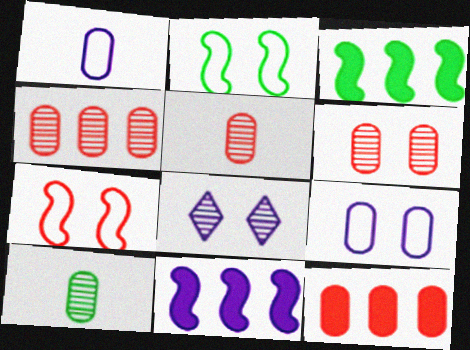[[1, 8, 11], 
[4, 5, 6], 
[9, 10, 12]]